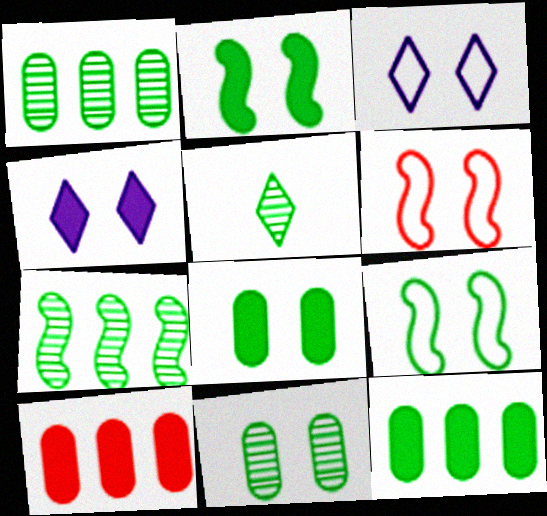[[4, 6, 11], 
[5, 7, 11], 
[5, 9, 12]]